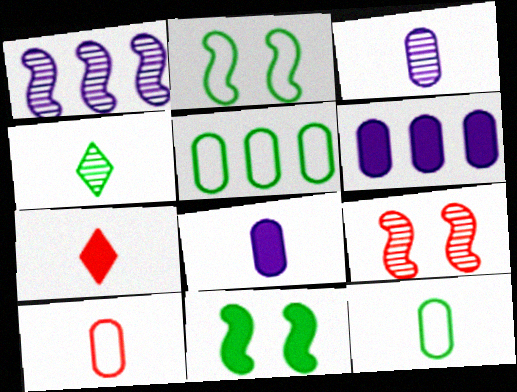[[4, 5, 11], 
[6, 7, 11]]